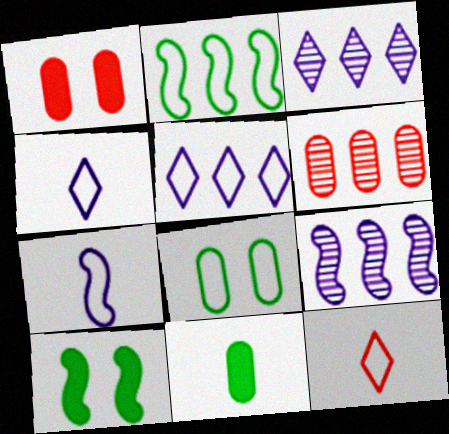[[4, 6, 10]]